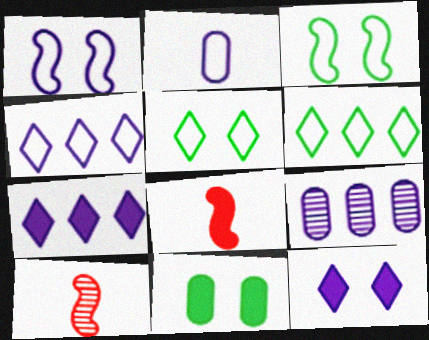[[1, 2, 4], 
[4, 10, 11], 
[5, 8, 9], 
[7, 8, 11]]